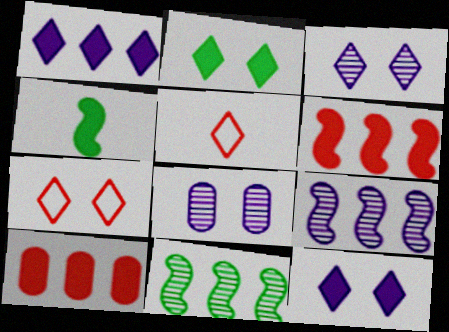[[2, 3, 7], 
[4, 10, 12]]